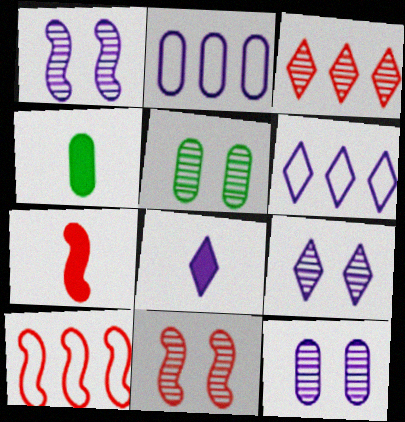[[1, 2, 8], 
[1, 9, 12], 
[4, 6, 11], 
[4, 7, 8], 
[4, 9, 10], 
[5, 6, 7], 
[5, 8, 10], 
[5, 9, 11], 
[6, 8, 9], 
[7, 10, 11]]